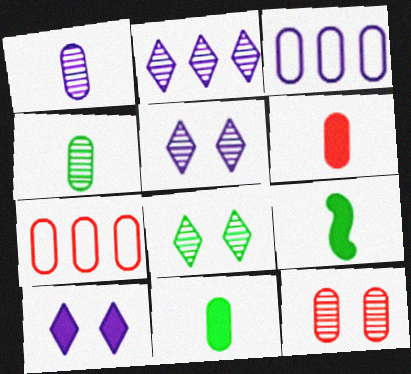[[3, 11, 12], 
[5, 7, 9], 
[6, 7, 12]]